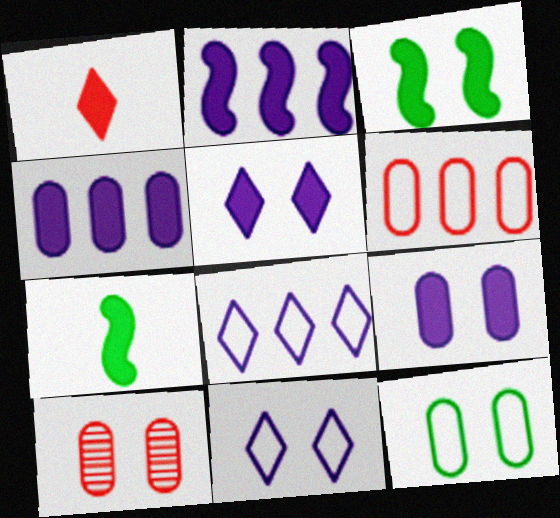[[1, 3, 4], 
[3, 10, 11], 
[7, 8, 10], 
[9, 10, 12]]